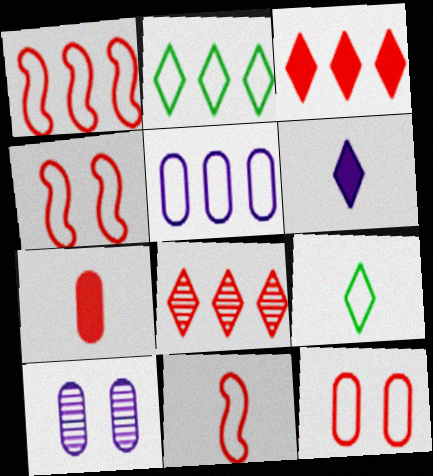[[1, 2, 5], 
[1, 4, 11], 
[4, 5, 9], 
[4, 7, 8]]